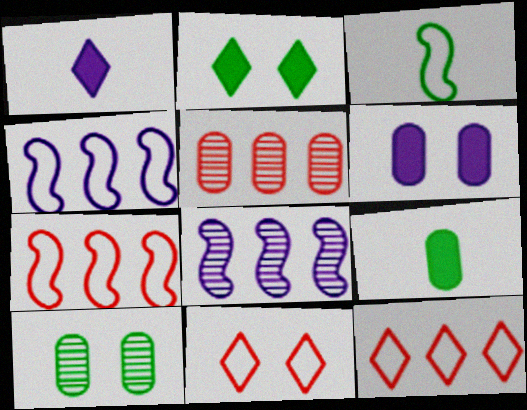[[1, 7, 10], 
[8, 9, 11]]